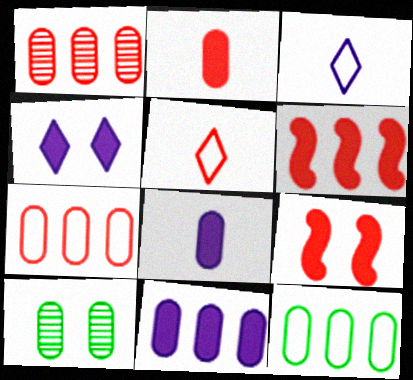[[1, 5, 9], 
[1, 11, 12], 
[3, 6, 10], 
[7, 8, 10]]